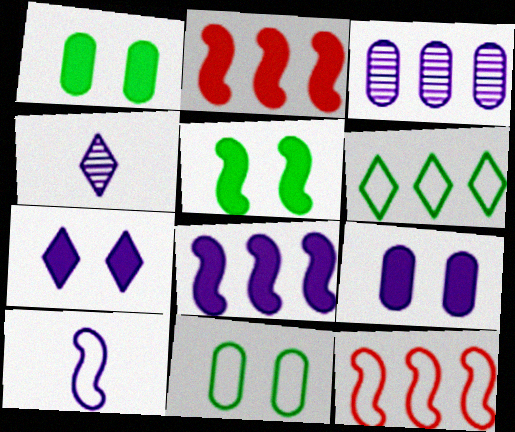[[1, 4, 12], 
[2, 3, 6], 
[2, 4, 11], 
[3, 7, 10]]